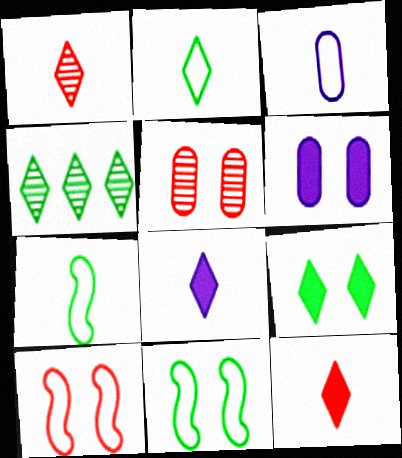[[1, 2, 8], 
[2, 4, 9]]